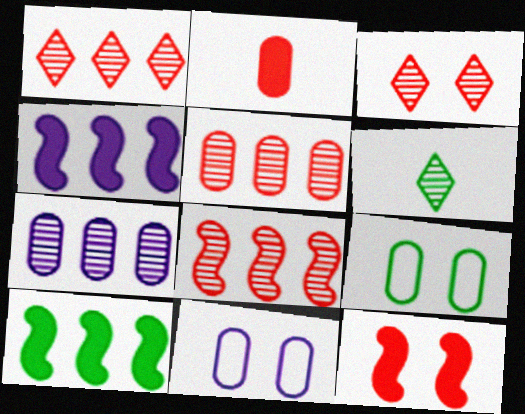[[1, 5, 8], 
[2, 7, 9], 
[6, 9, 10]]